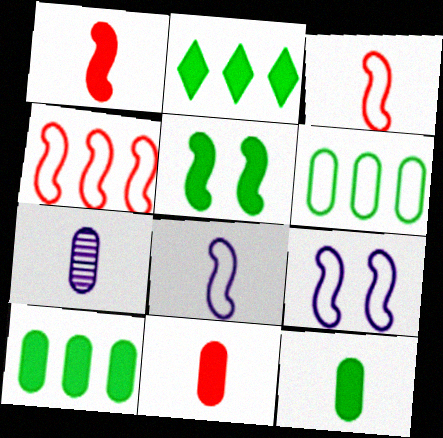[[2, 5, 12]]